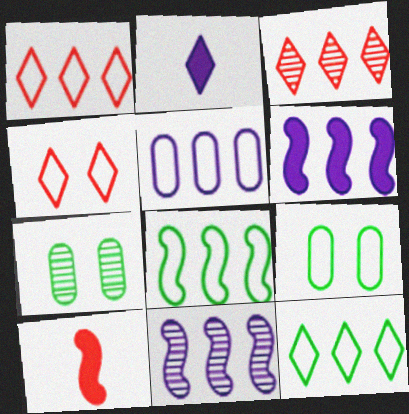[[1, 5, 8]]